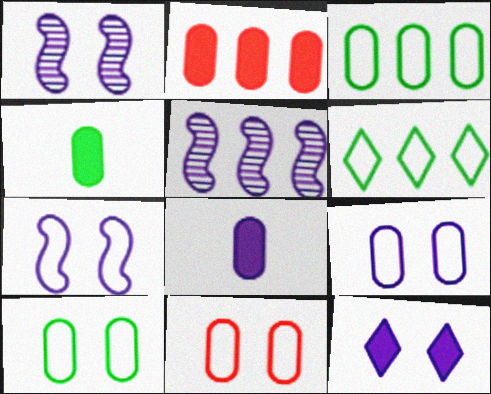[[1, 9, 12], 
[2, 5, 6], 
[9, 10, 11]]